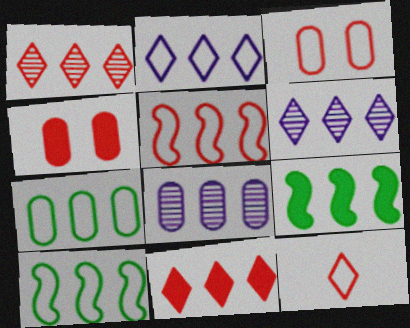[[2, 5, 7], 
[3, 5, 12], 
[8, 10, 11]]